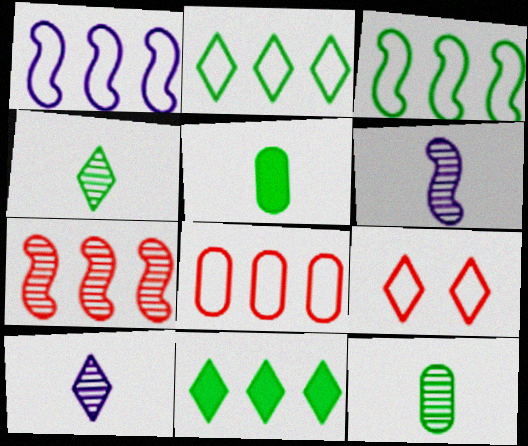[[1, 2, 8], 
[9, 10, 11]]